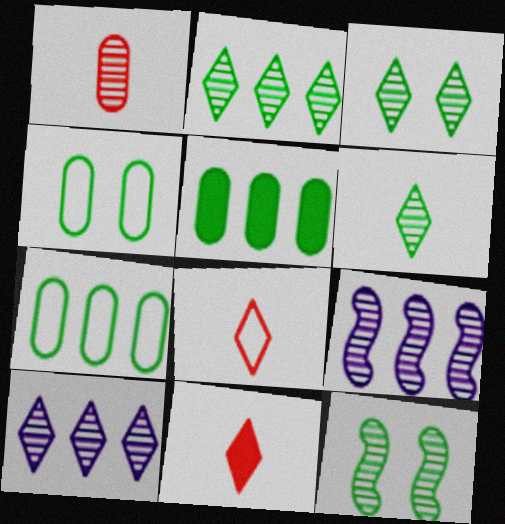[[1, 3, 9], 
[1, 10, 12], 
[2, 3, 6], 
[4, 9, 11]]